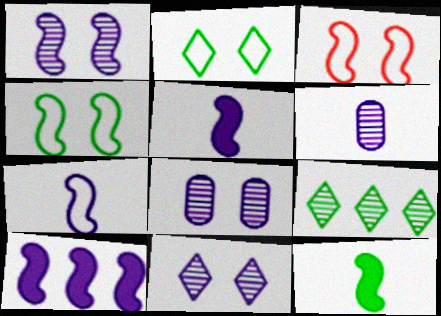[[1, 7, 10], 
[1, 8, 11]]